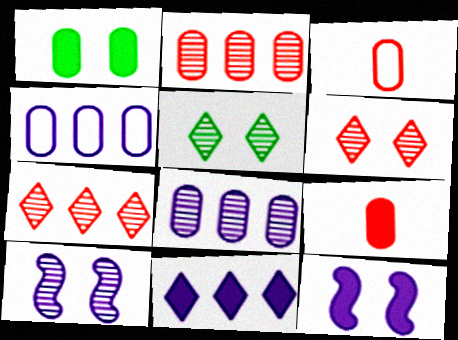[[1, 3, 8]]